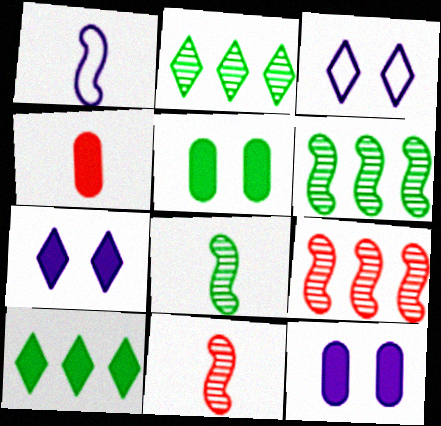[[3, 4, 6]]